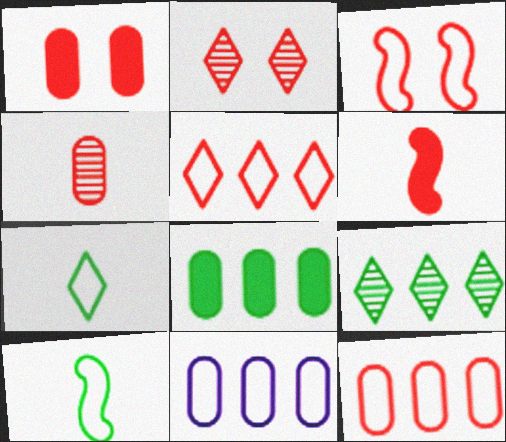[[1, 2, 3], 
[1, 4, 12], 
[2, 6, 12], 
[3, 7, 11]]